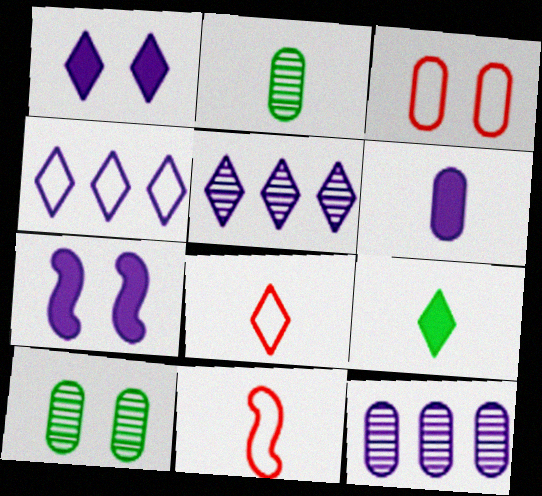[]